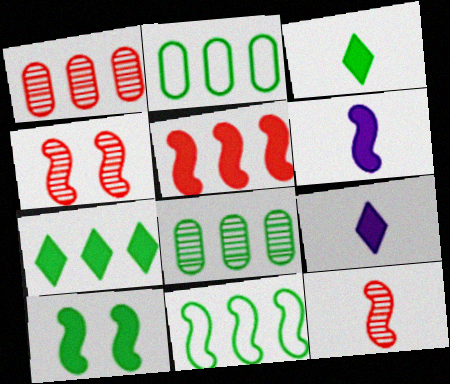[[2, 4, 9], 
[4, 6, 11], 
[5, 6, 10], 
[7, 8, 11]]